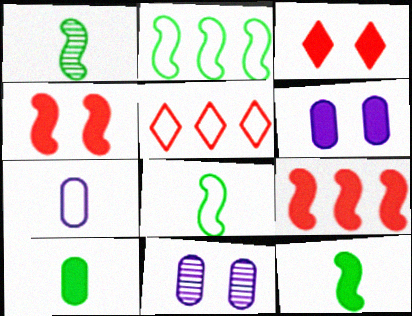[[1, 5, 6], 
[1, 8, 12], 
[5, 11, 12]]